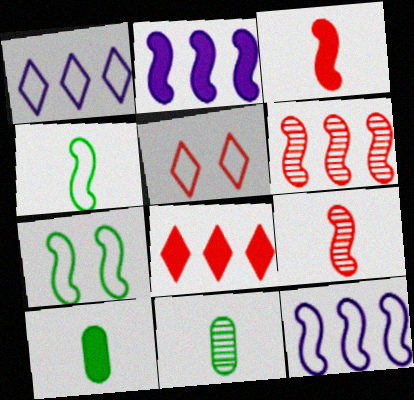[[2, 5, 11], 
[2, 7, 9]]